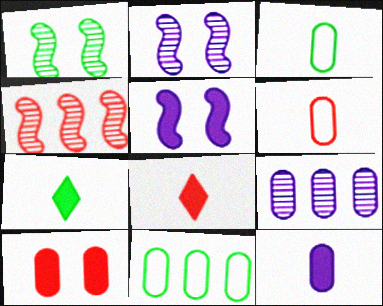[[1, 7, 11], 
[2, 8, 11], 
[3, 9, 10]]